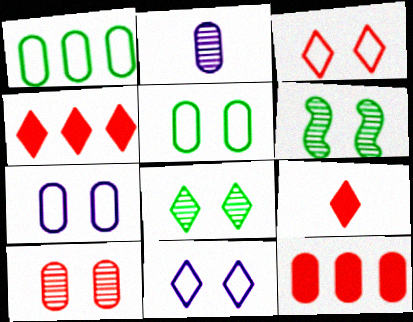[[2, 5, 12]]